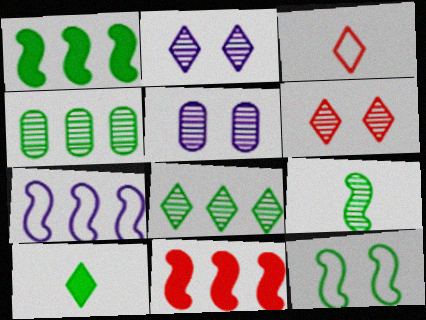[[1, 3, 5], 
[1, 9, 12], 
[4, 10, 12]]